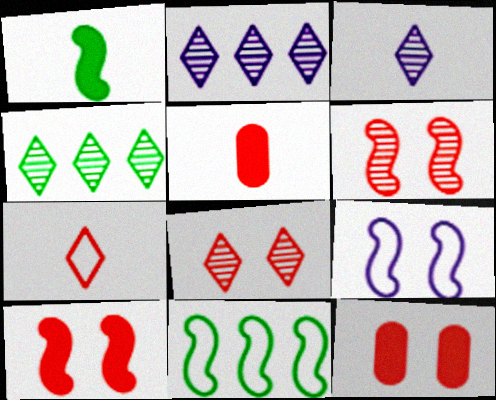[[3, 4, 8], 
[3, 11, 12], 
[4, 5, 9]]